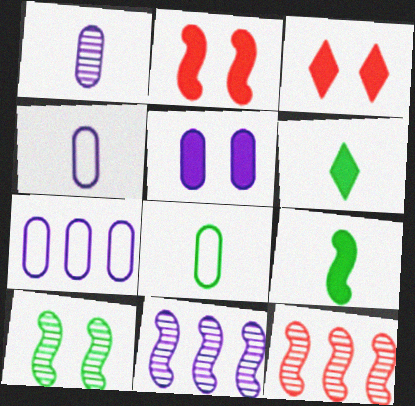[[1, 5, 7], 
[3, 8, 11]]